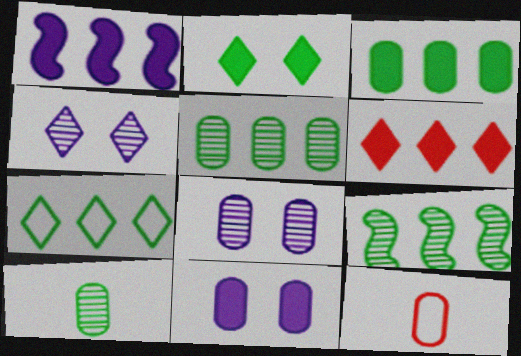[[1, 3, 6], 
[3, 7, 9], 
[3, 8, 12], 
[5, 11, 12]]